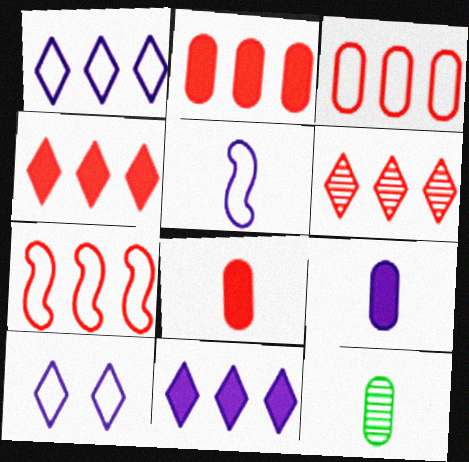[[2, 6, 7]]